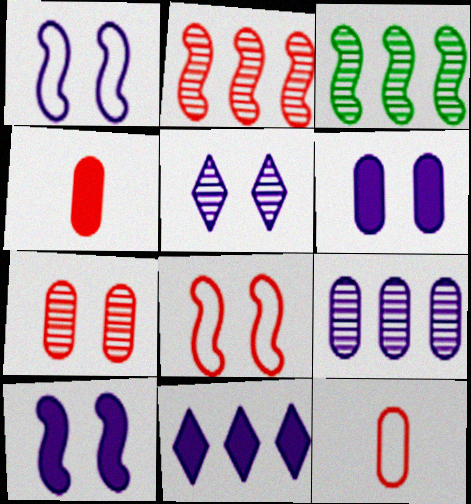[[1, 5, 6]]